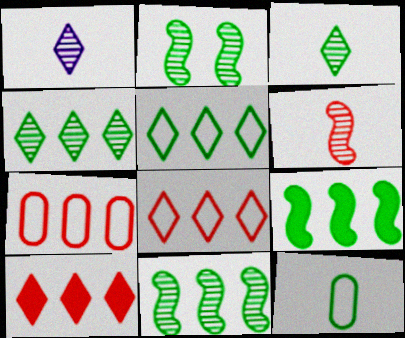[]